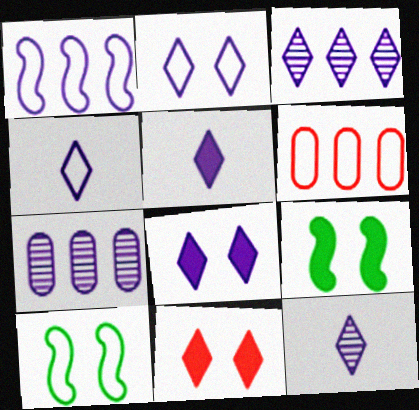[[2, 3, 5], 
[3, 4, 8], 
[4, 5, 12], 
[4, 6, 10], 
[6, 9, 12]]